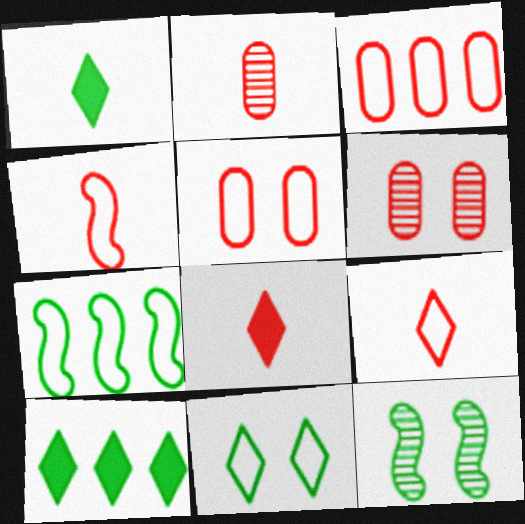[[2, 4, 8]]